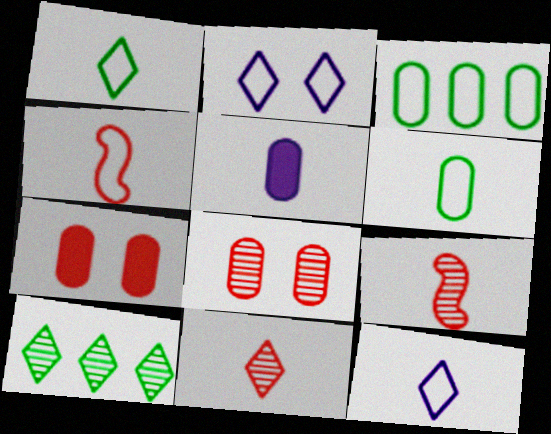[[1, 5, 9], 
[2, 3, 4], 
[3, 5, 8], 
[4, 6, 12]]